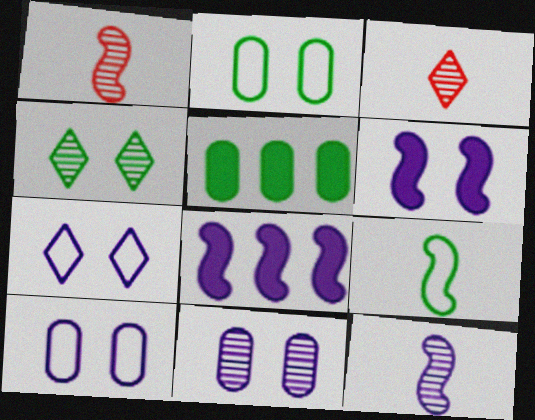[[1, 5, 7], 
[2, 3, 8], 
[4, 5, 9], 
[6, 7, 11]]